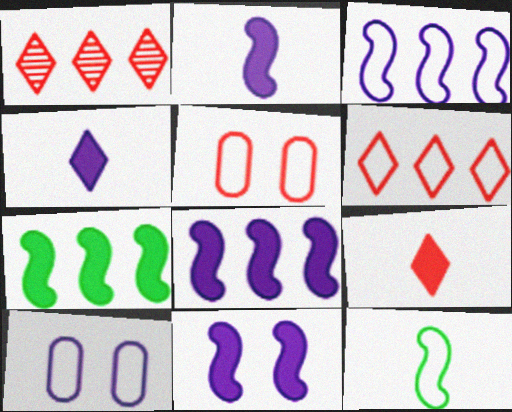[[2, 8, 11], 
[6, 10, 12]]